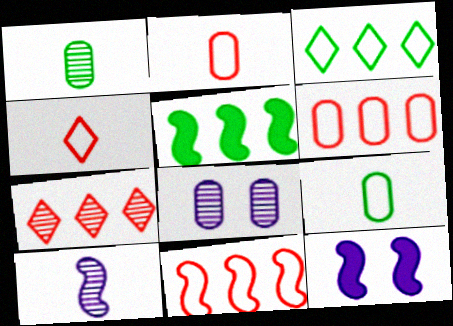[[4, 5, 8], 
[7, 9, 12]]